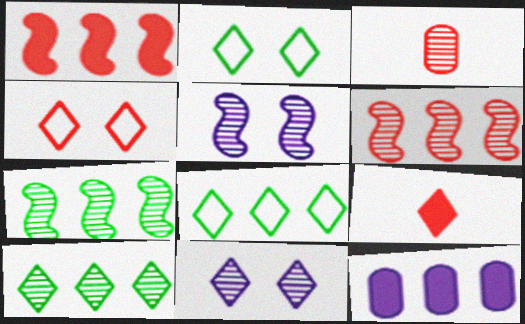[[1, 3, 4], 
[3, 5, 10], 
[3, 7, 11], 
[6, 8, 12], 
[8, 9, 11]]